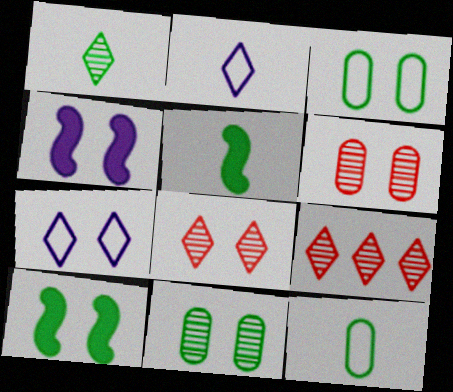[[1, 5, 12], 
[3, 4, 8], 
[4, 9, 12], 
[6, 7, 10]]